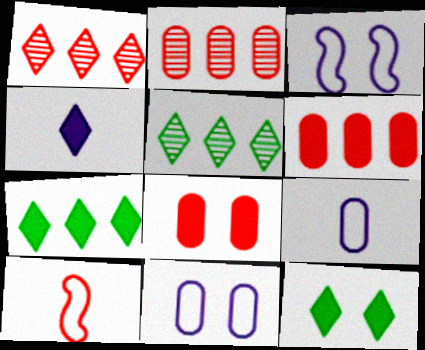[[1, 8, 10]]